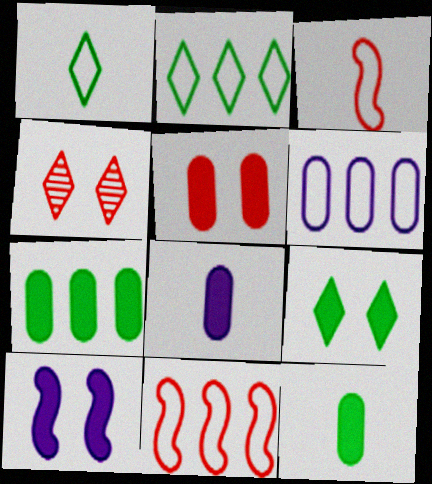[[2, 6, 11], 
[5, 7, 8], 
[5, 9, 10]]